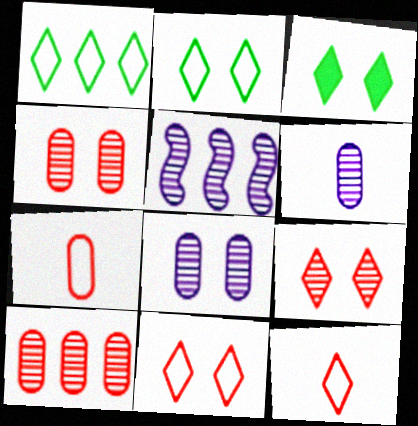[[3, 5, 7]]